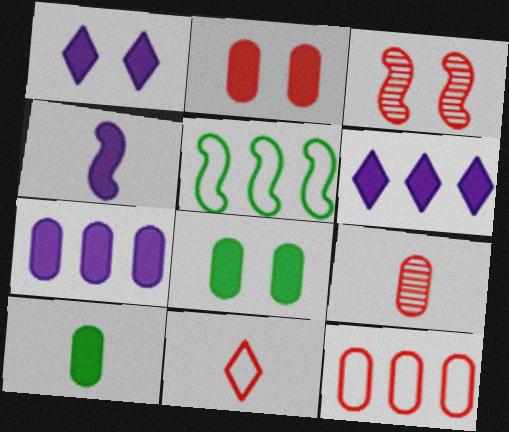[[1, 4, 7], 
[1, 5, 9], 
[2, 7, 10], 
[2, 9, 12], 
[3, 4, 5]]